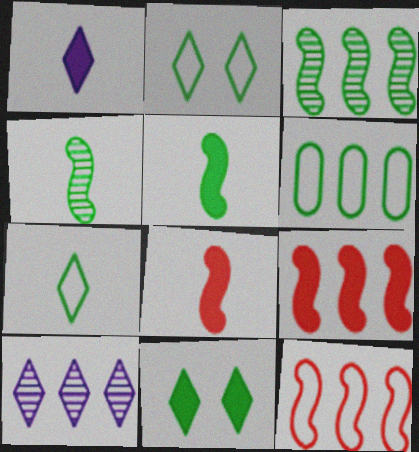[[4, 6, 11], 
[6, 9, 10]]